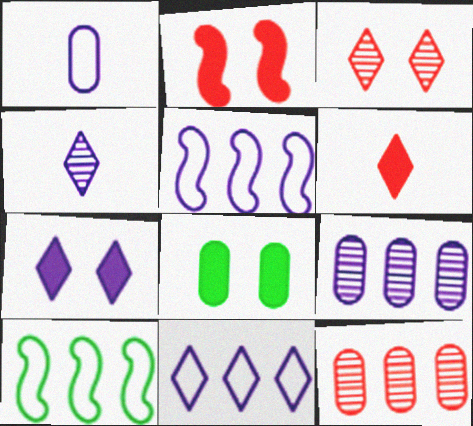[[1, 8, 12], 
[2, 7, 8], 
[4, 7, 11]]